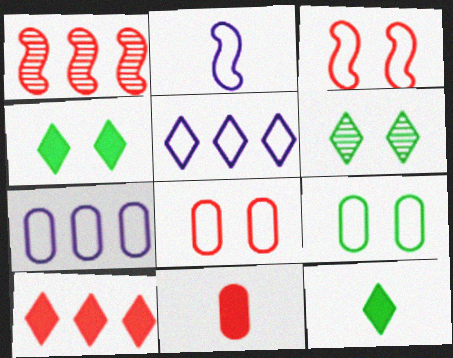[]